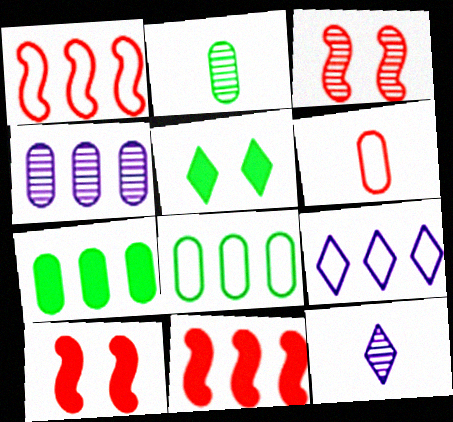[[1, 8, 9], 
[2, 9, 10], 
[8, 10, 12]]